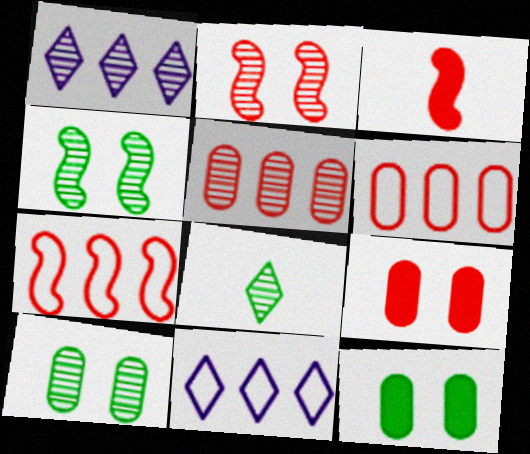[[2, 3, 7], 
[3, 10, 11]]